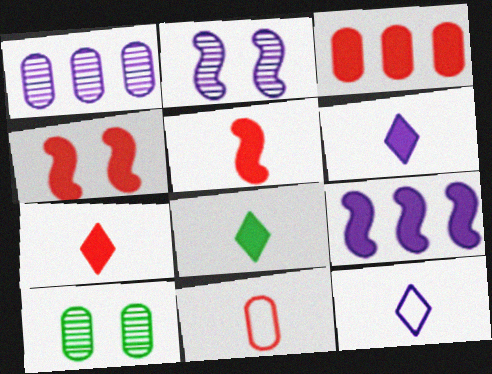[[3, 4, 7], 
[6, 7, 8]]